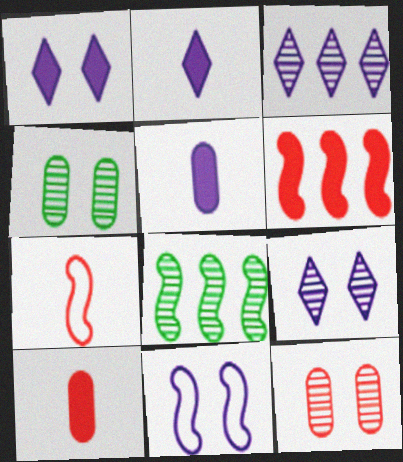[[3, 5, 11]]